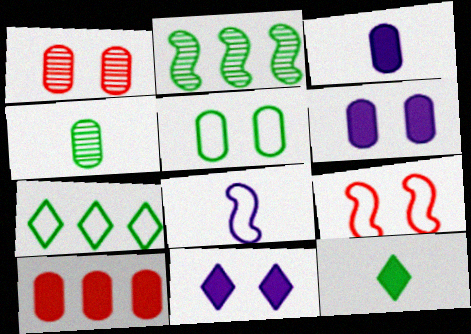[[1, 5, 6], 
[2, 5, 12]]